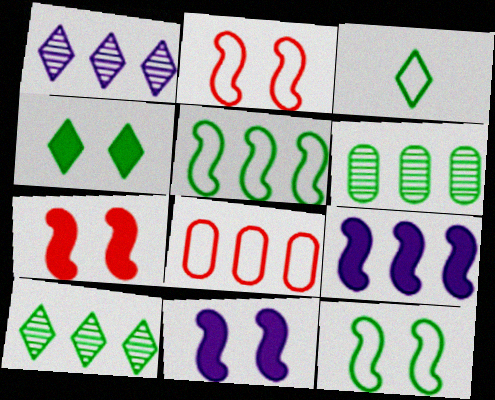[[3, 4, 10], 
[8, 9, 10]]